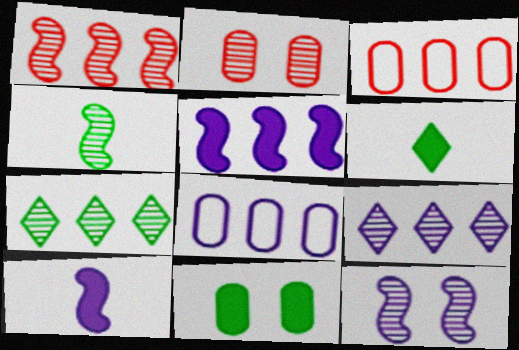[[1, 4, 12], 
[2, 4, 9], 
[3, 5, 7], 
[3, 6, 12], 
[5, 8, 9]]